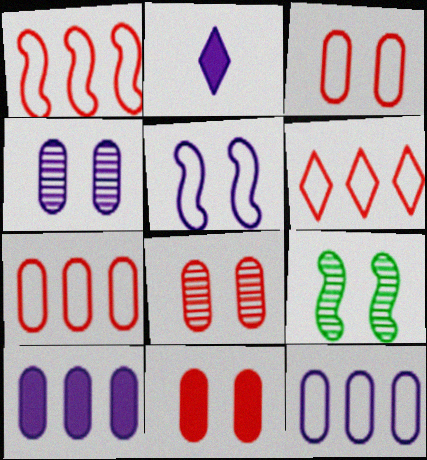[[1, 6, 7], 
[2, 7, 9], 
[3, 8, 11]]